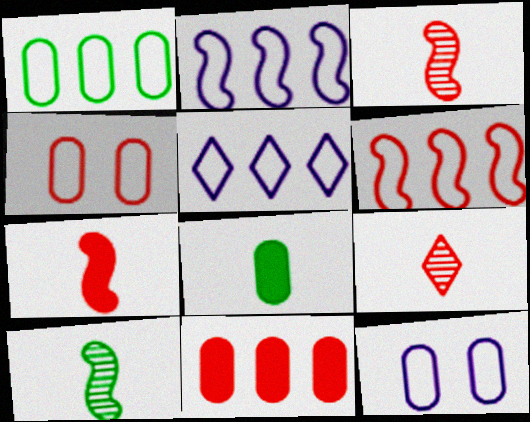[[1, 5, 6]]